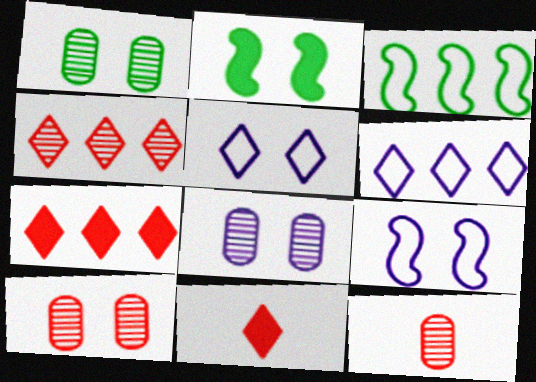[[1, 8, 10], 
[2, 5, 10], 
[2, 6, 12], 
[3, 8, 11]]